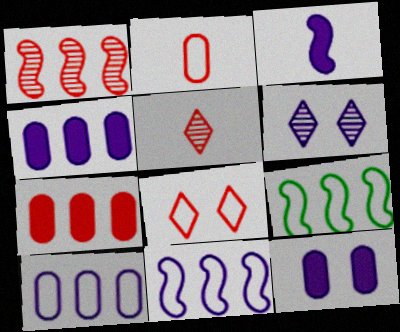[[3, 6, 10], 
[5, 9, 12]]